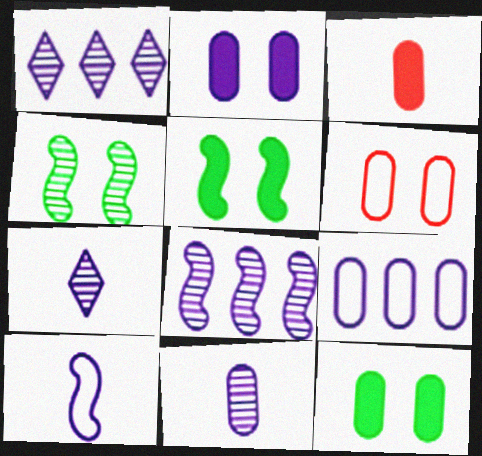[[1, 2, 10], 
[2, 9, 11]]